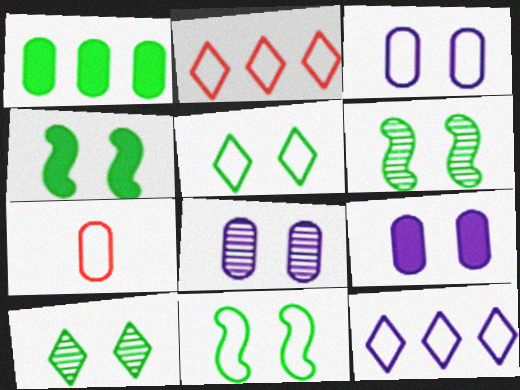[[1, 7, 8], 
[3, 8, 9], 
[4, 6, 11], 
[7, 11, 12]]